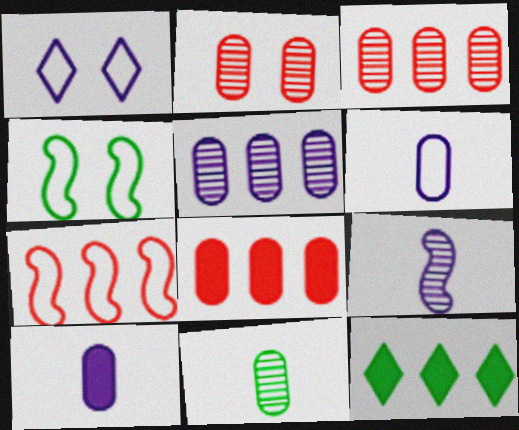[[2, 5, 11], 
[4, 11, 12], 
[5, 7, 12]]